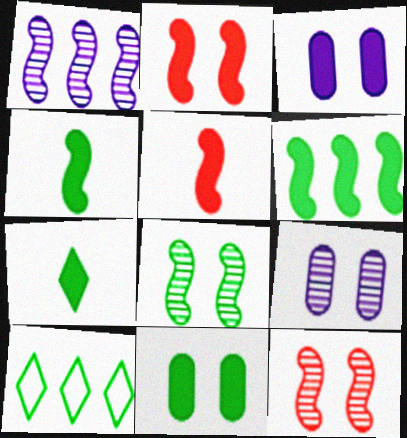[[5, 9, 10], 
[6, 7, 11]]